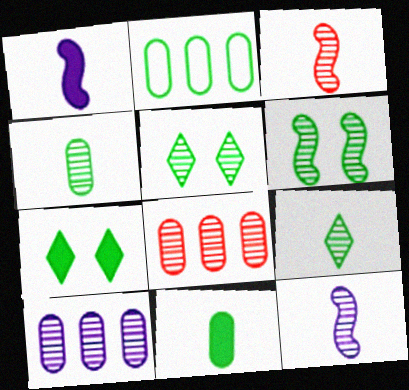[[3, 5, 10], 
[5, 8, 12]]